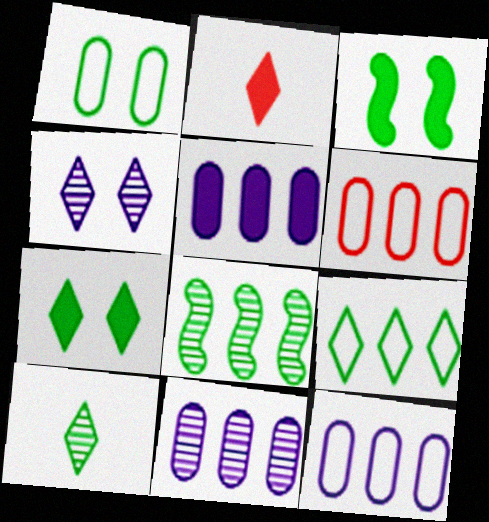[[2, 3, 5], 
[2, 4, 9], 
[5, 11, 12], 
[7, 9, 10]]